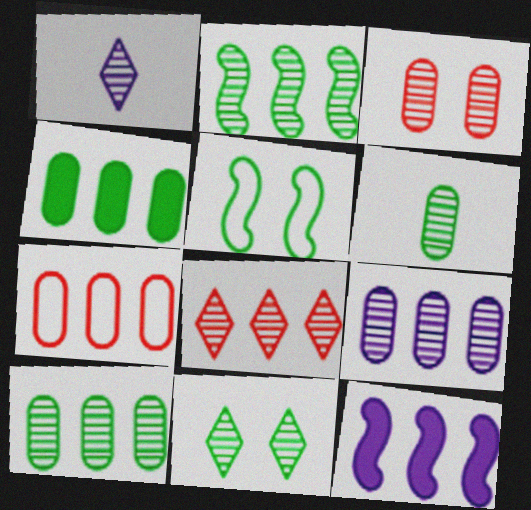[[1, 2, 3], 
[1, 8, 11], 
[2, 6, 11], 
[2, 8, 9], 
[3, 6, 9], 
[4, 7, 9]]